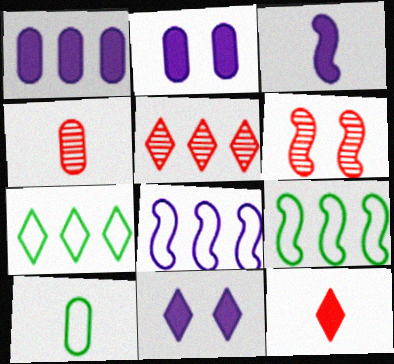[[1, 3, 11], 
[1, 5, 9], 
[3, 6, 9], 
[4, 5, 6], 
[4, 9, 11]]